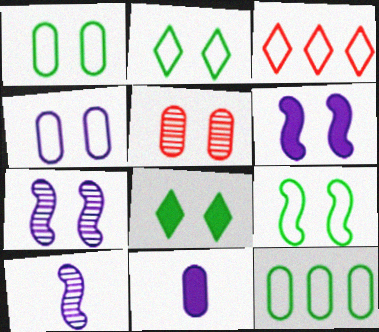[[1, 2, 9], 
[2, 5, 6], 
[5, 11, 12]]